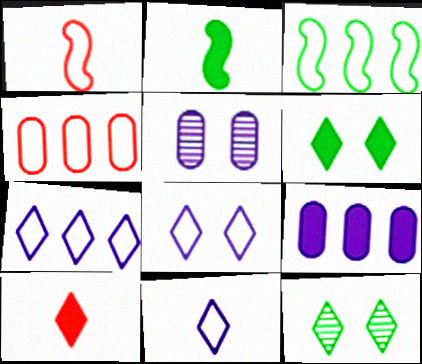[[1, 9, 12], 
[3, 4, 7], 
[3, 5, 10], 
[7, 8, 11], 
[7, 10, 12]]